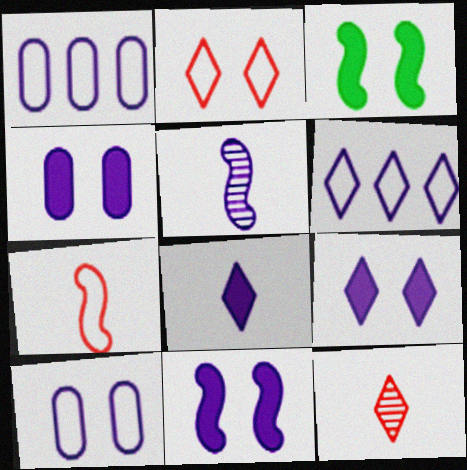[[1, 3, 12], 
[1, 5, 9], 
[4, 5, 6], 
[4, 9, 11]]